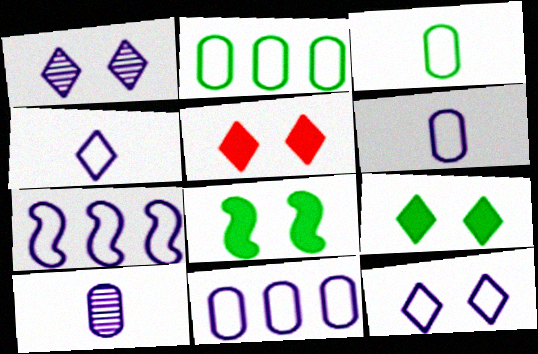[[6, 7, 12]]